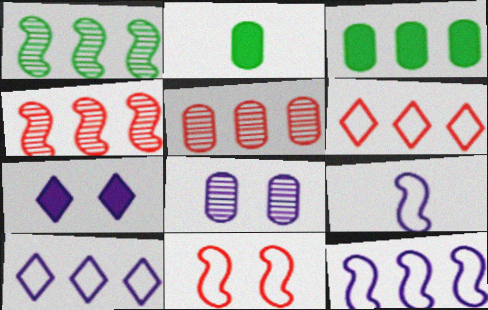[[3, 4, 10]]